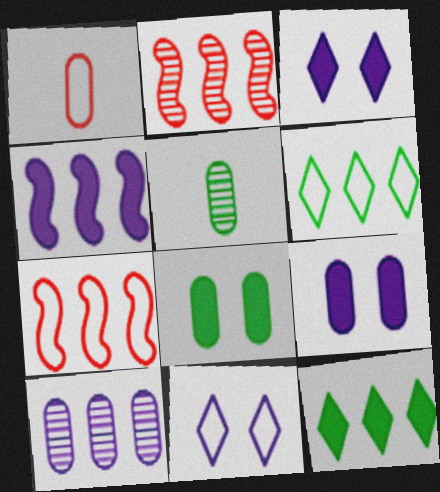[[1, 8, 10], 
[3, 5, 7], 
[7, 10, 12]]